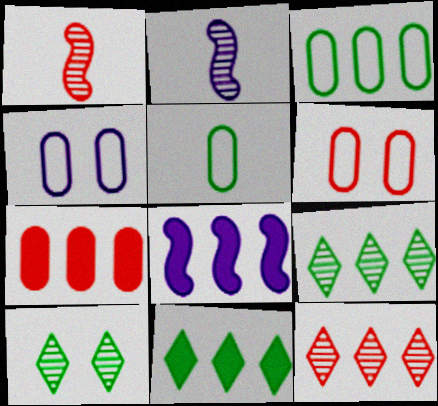[[1, 4, 11], 
[2, 6, 11], 
[3, 8, 12], 
[7, 8, 11]]